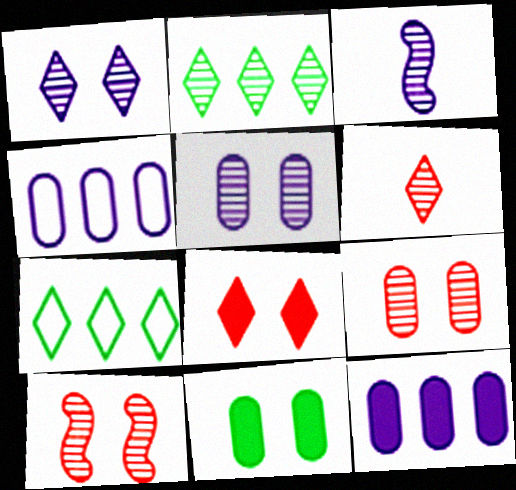[[1, 2, 6], 
[2, 3, 9]]